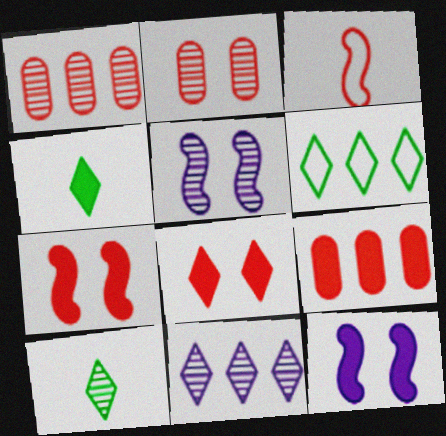[[1, 3, 8], 
[1, 5, 10], 
[4, 9, 12]]